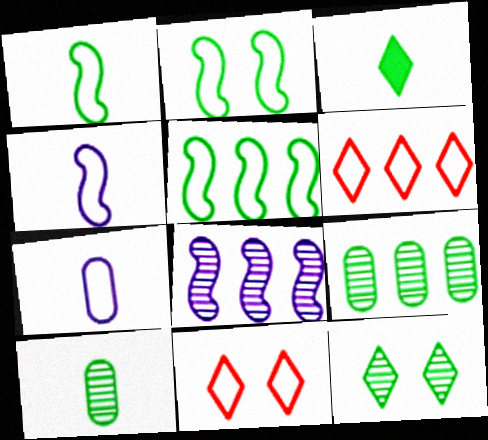[[1, 2, 5], 
[1, 3, 10], 
[2, 3, 9], 
[2, 6, 7], 
[5, 7, 11]]